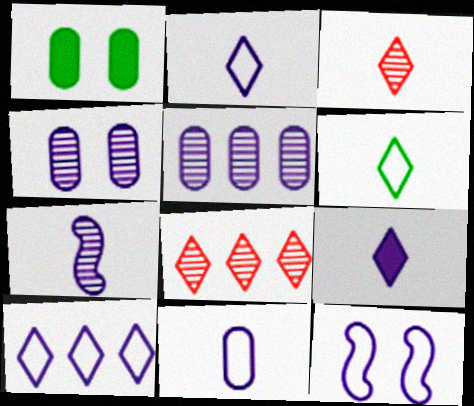[[3, 6, 9], 
[5, 9, 12], 
[7, 9, 11], 
[10, 11, 12]]